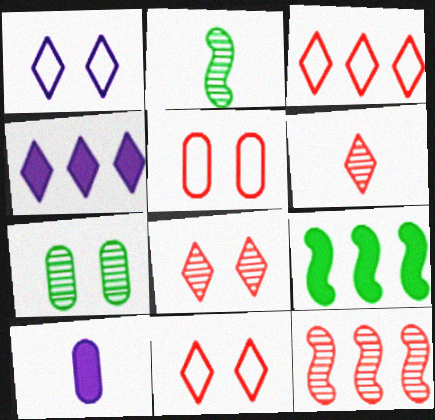[[2, 4, 5]]